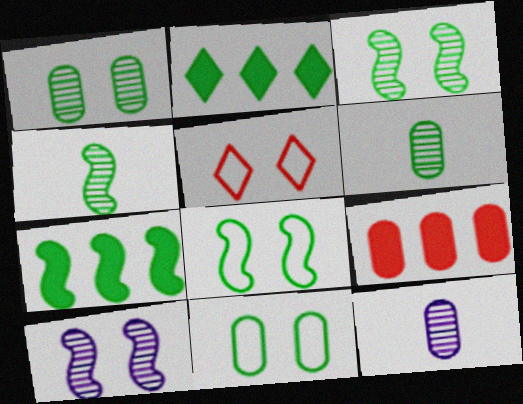[[2, 4, 11], 
[2, 6, 8], 
[4, 7, 8], 
[5, 7, 12], 
[9, 11, 12]]